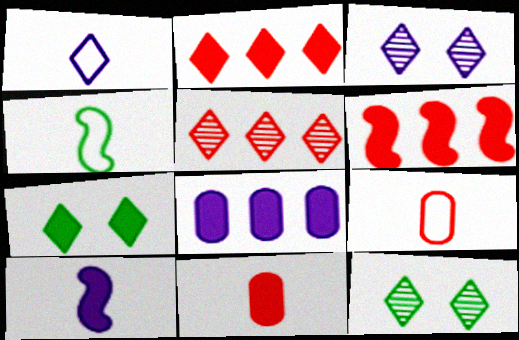[[1, 2, 12], 
[1, 4, 9], 
[1, 5, 7]]